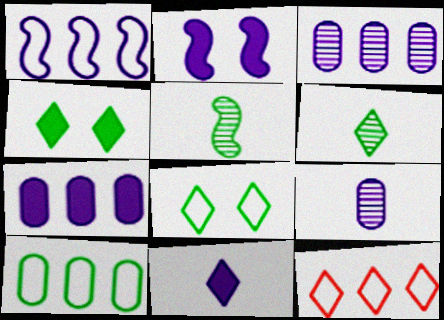[[1, 10, 12], 
[2, 7, 11], 
[4, 5, 10]]